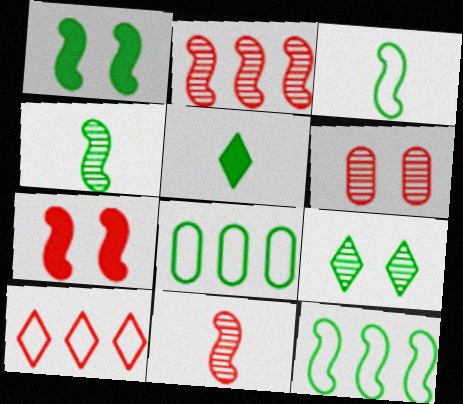[[1, 4, 12]]